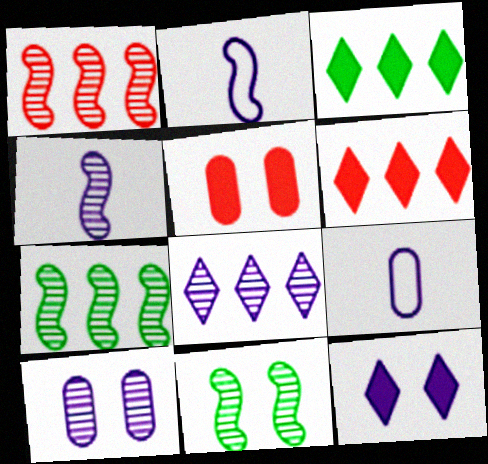[[1, 4, 11], 
[4, 8, 10], 
[6, 9, 11]]